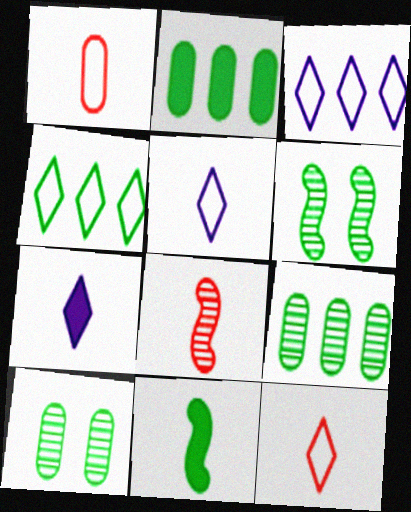[[4, 10, 11]]